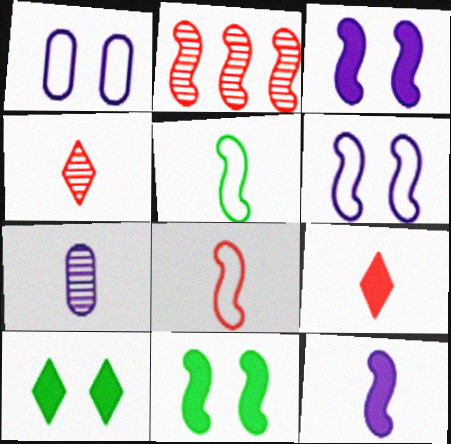[[2, 3, 5], 
[5, 7, 9]]